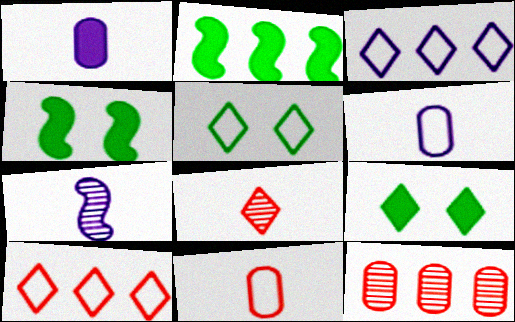[[2, 3, 12], 
[3, 8, 9]]